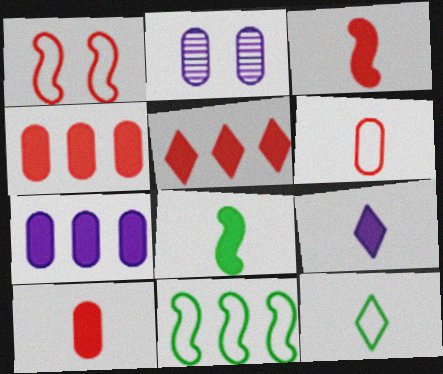[[8, 9, 10]]